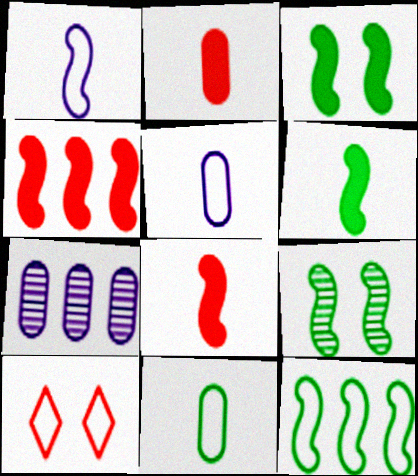[[1, 4, 9], 
[5, 10, 12], 
[6, 7, 10], 
[6, 9, 12]]